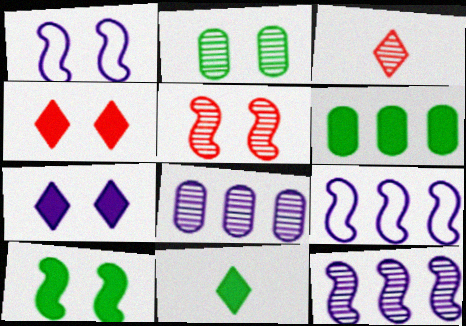[[1, 2, 4], 
[1, 3, 6], 
[1, 5, 10], 
[2, 3, 12], 
[6, 10, 11]]